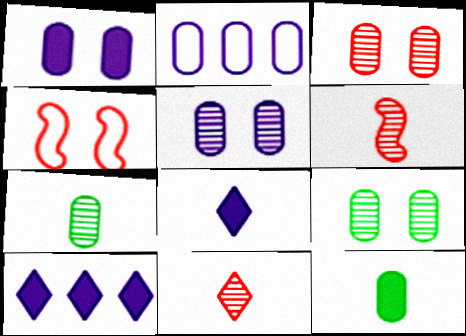[[2, 3, 12], 
[3, 5, 9], 
[4, 7, 10]]